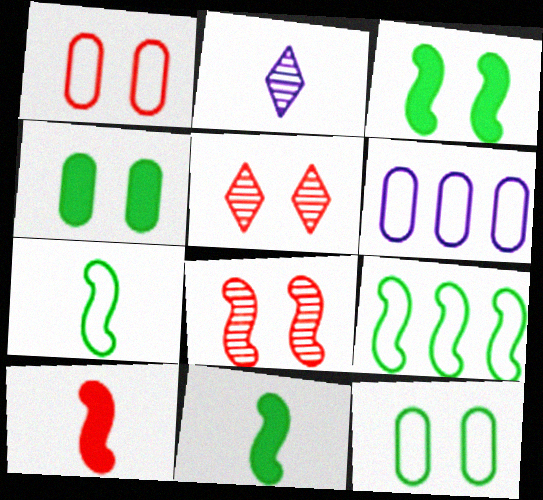[[5, 6, 11]]